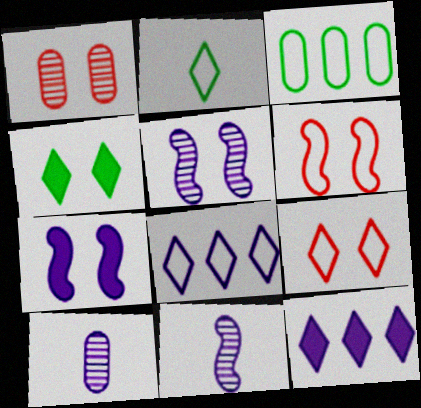[[2, 8, 9], 
[7, 8, 10]]